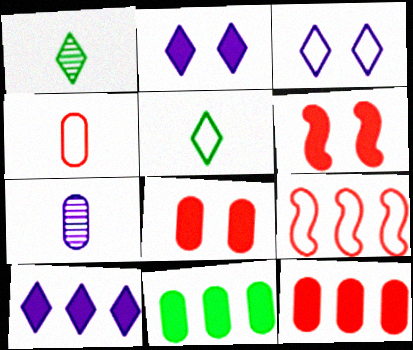[]